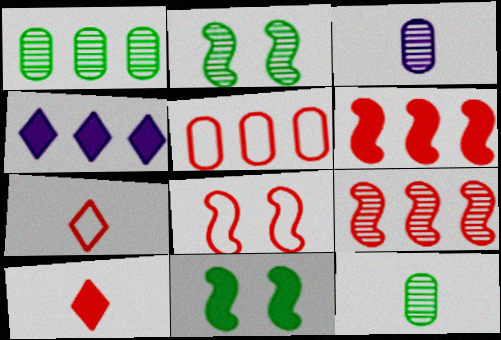[[4, 8, 12], 
[5, 7, 8]]